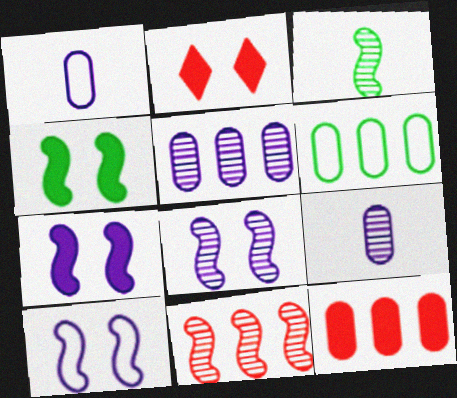[[3, 8, 11], 
[5, 6, 12], 
[7, 8, 10]]